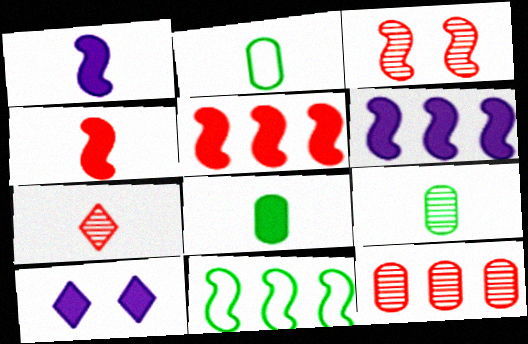[[1, 2, 7], 
[1, 3, 11], 
[2, 8, 9], 
[3, 7, 12], 
[5, 8, 10]]